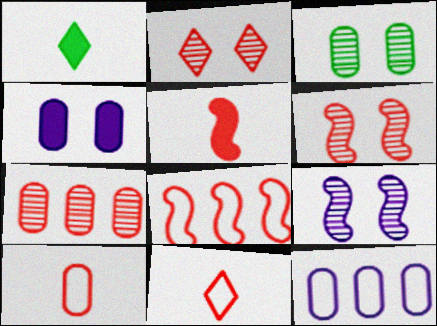[[1, 6, 12], 
[2, 3, 9], 
[5, 6, 8]]